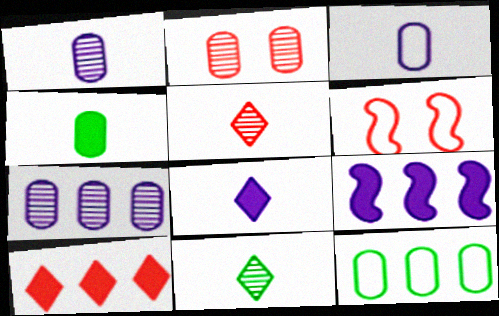[]